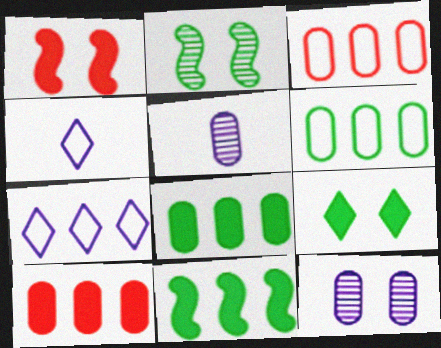[[2, 4, 10]]